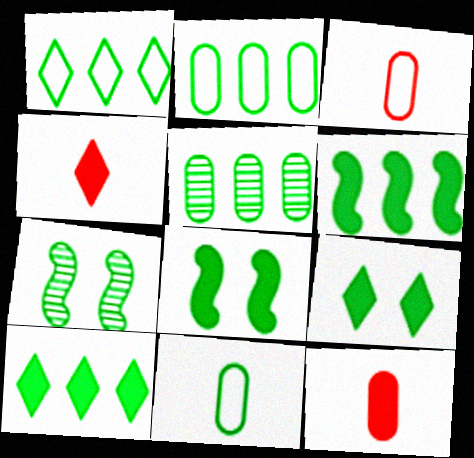[[1, 5, 6], 
[7, 10, 11]]